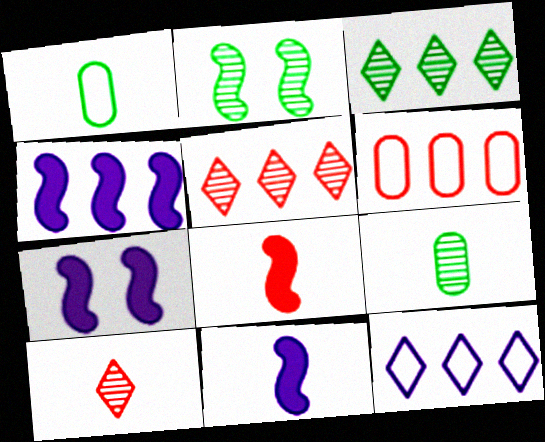[[1, 5, 7], 
[1, 10, 11], 
[2, 3, 9], 
[3, 4, 6], 
[4, 7, 11]]